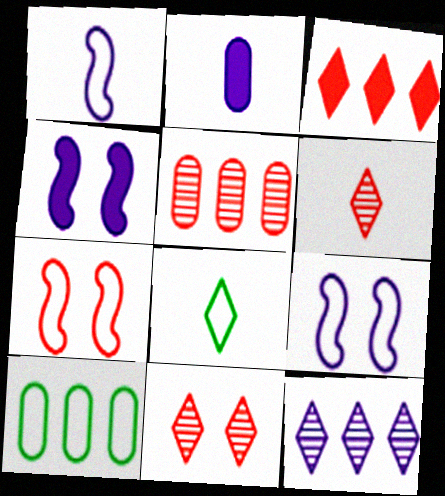[[2, 9, 12], 
[4, 5, 8], 
[4, 6, 10]]